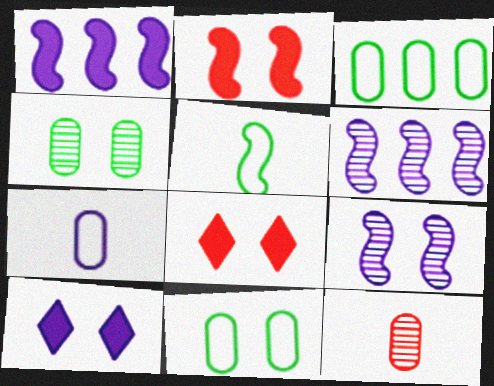[[2, 5, 6], 
[6, 7, 10], 
[8, 9, 11]]